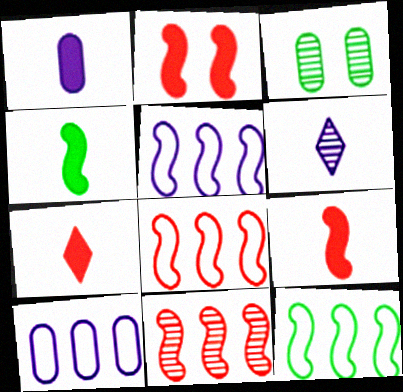[[1, 4, 7], 
[3, 5, 7], 
[3, 6, 11], 
[5, 8, 12]]